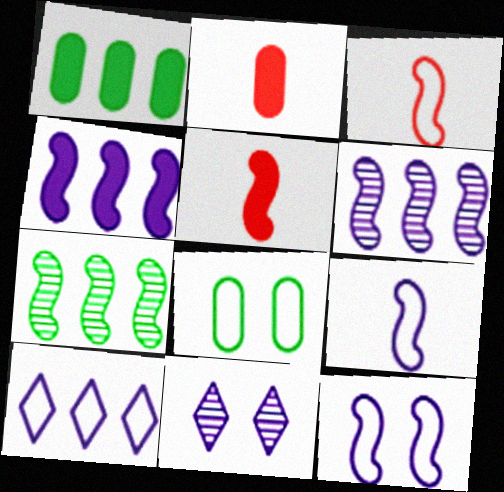[[1, 3, 11], 
[3, 8, 10], 
[5, 7, 12]]